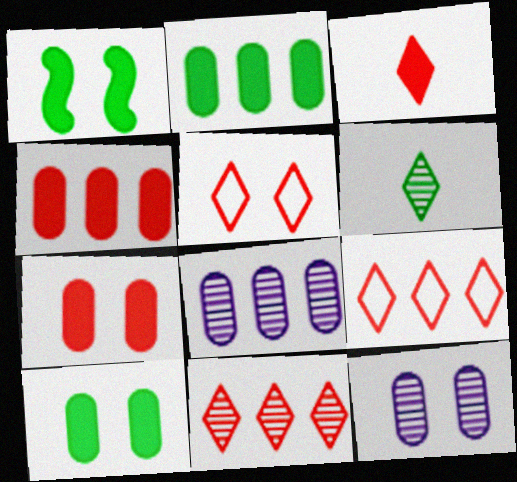[[1, 5, 12], 
[3, 5, 11]]